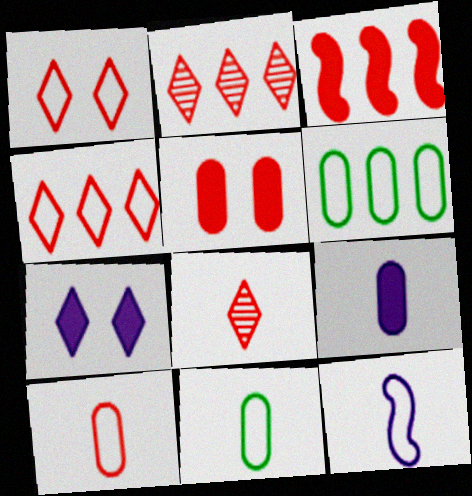[[1, 6, 12]]